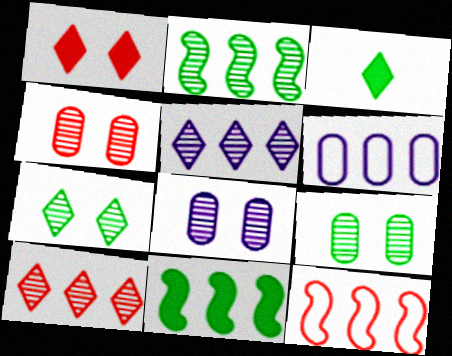[[3, 8, 12], 
[4, 8, 9], 
[6, 10, 11]]